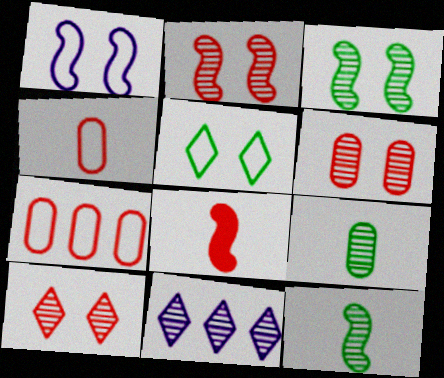[[2, 6, 10], 
[2, 9, 11], 
[6, 11, 12], 
[7, 8, 10]]